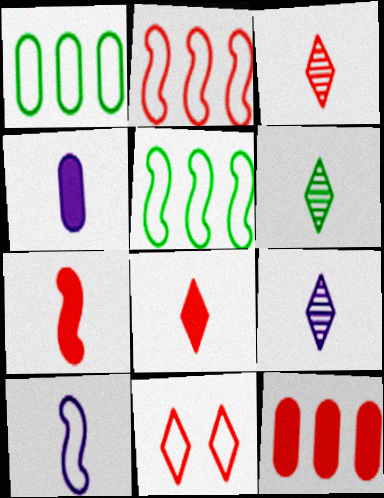[[1, 10, 11], 
[3, 6, 9], 
[4, 9, 10]]